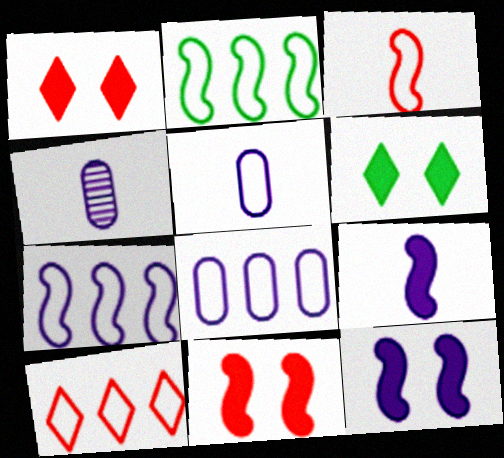[[1, 2, 4], 
[2, 8, 10]]